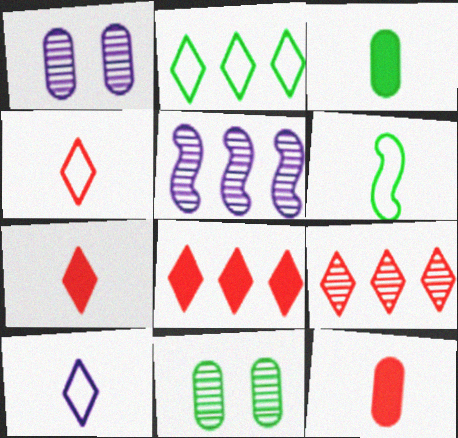[[1, 6, 8]]